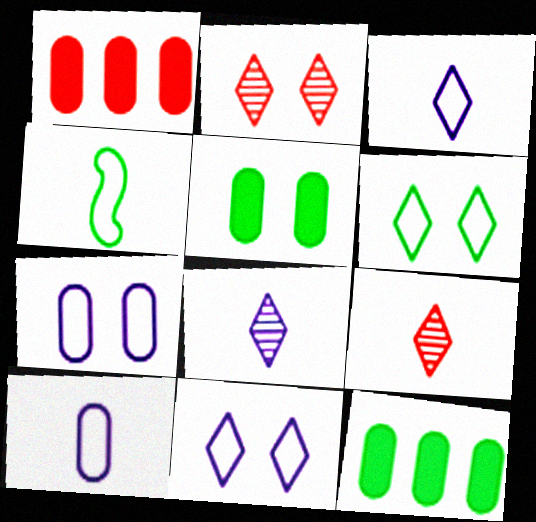[]